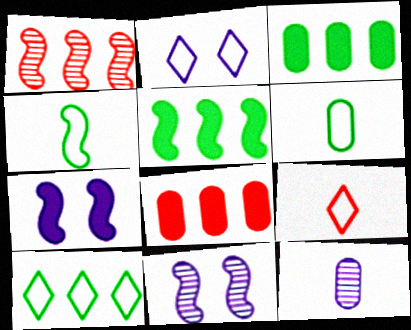[[1, 4, 7], 
[2, 9, 10], 
[3, 9, 11]]